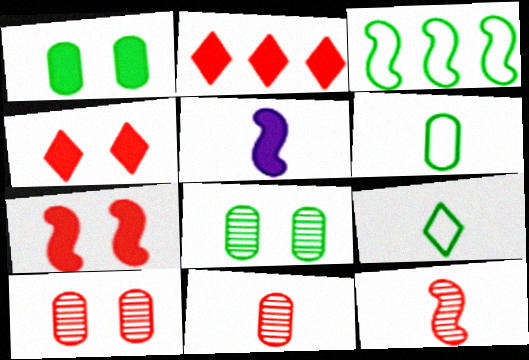[[1, 2, 5], 
[5, 9, 11]]